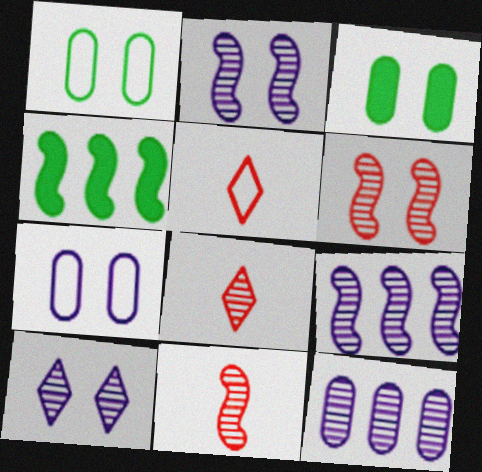[[3, 5, 9], 
[4, 7, 8]]